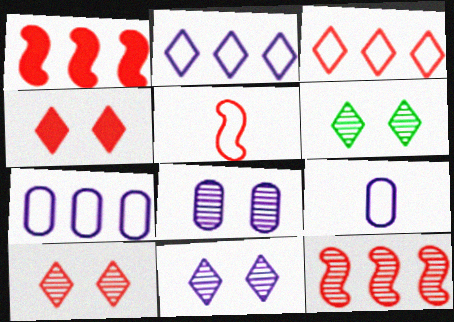[[1, 6, 9], 
[6, 10, 11]]